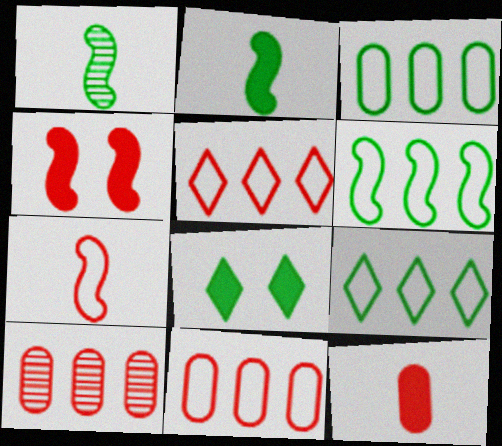[[1, 3, 8], 
[3, 6, 9]]